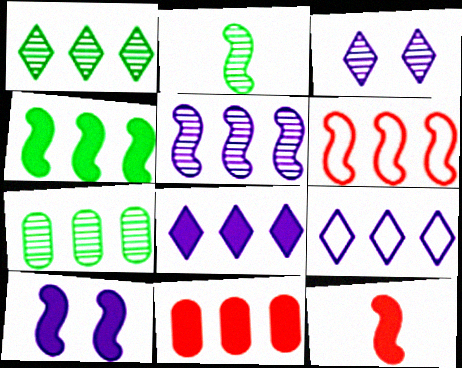[[2, 6, 10], 
[4, 5, 6], 
[4, 8, 11], 
[4, 10, 12], 
[6, 7, 8]]